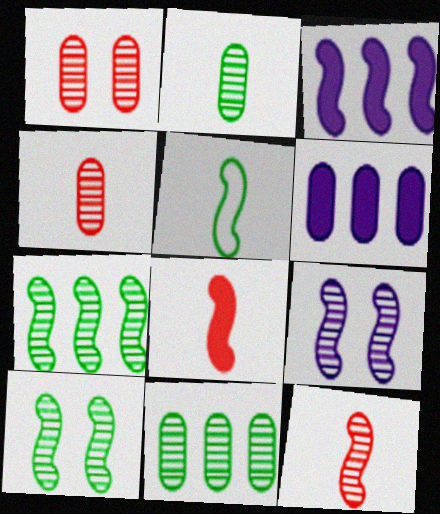[[7, 9, 12]]